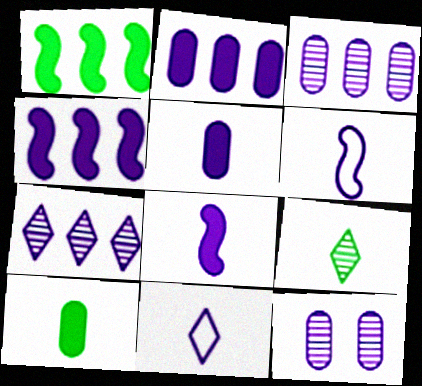[[4, 11, 12]]